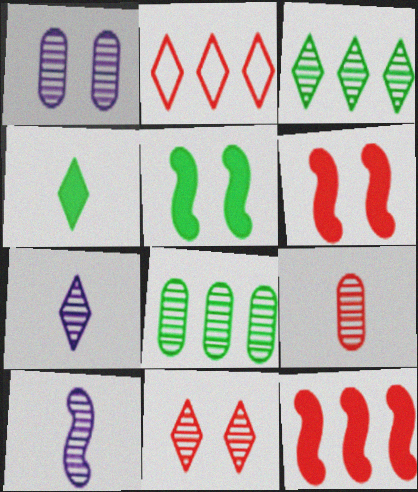[[1, 8, 9], 
[2, 6, 9], 
[3, 7, 11], 
[8, 10, 11]]